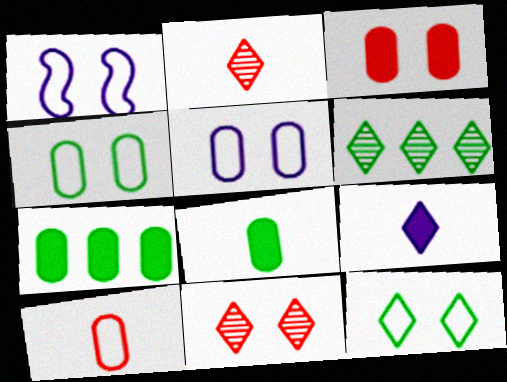[[1, 2, 7]]